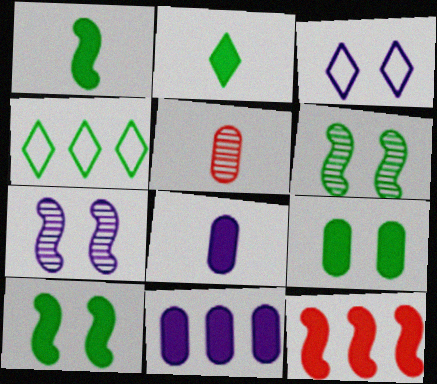[]